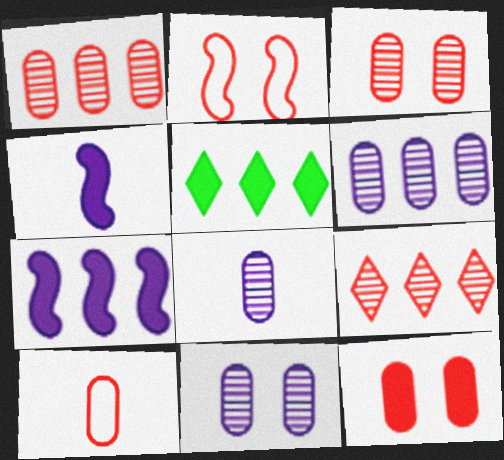[[1, 10, 12], 
[2, 5, 8], 
[4, 5, 12], 
[6, 8, 11]]